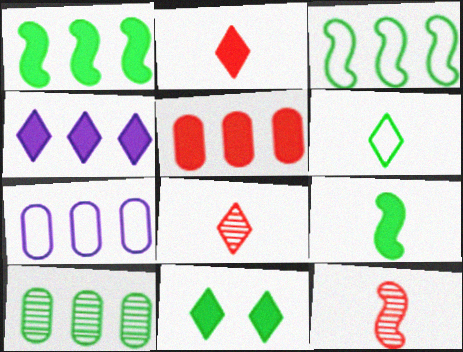[[1, 4, 5], 
[2, 4, 11], 
[5, 7, 10], 
[7, 11, 12]]